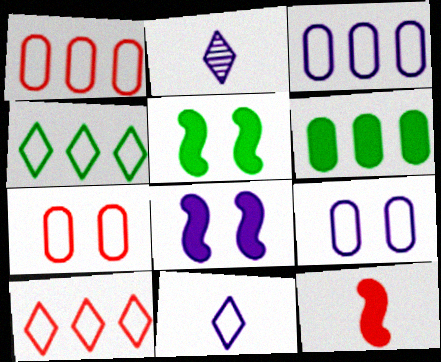[[1, 2, 5], 
[2, 3, 8]]